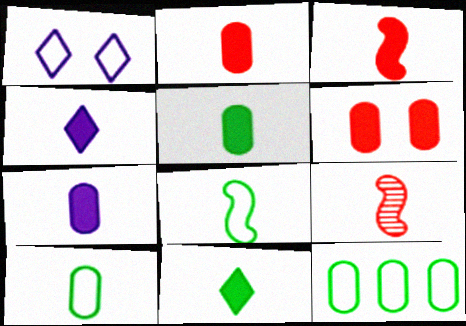[[2, 5, 7], 
[3, 4, 5], 
[3, 7, 11], 
[4, 9, 10]]